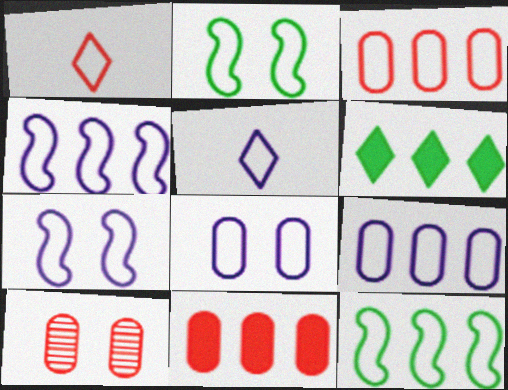[[1, 2, 9], 
[1, 8, 12], 
[2, 3, 5], 
[4, 5, 8], 
[5, 7, 9]]